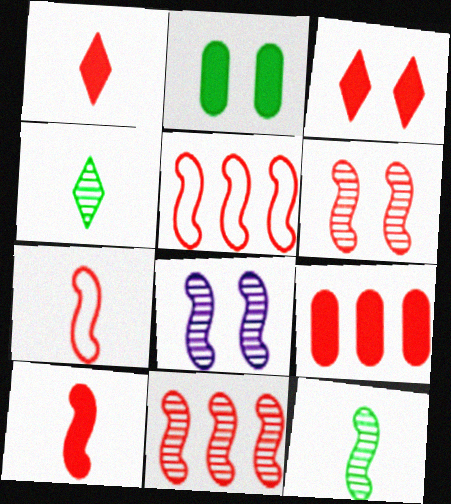[[3, 9, 10], 
[5, 6, 10], 
[8, 11, 12]]